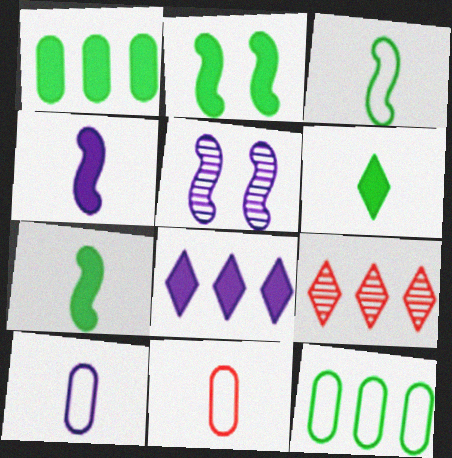[[1, 2, 6], 
[2, 9, 10], 
[5, 8, 10]]